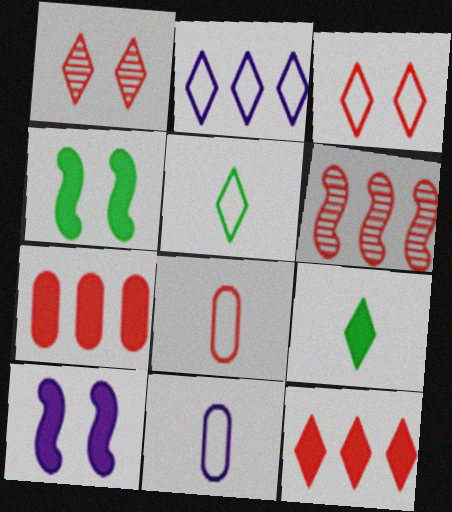[[1, 2, 9], 
[2, 3, 5], 
[7, 9, 10]]